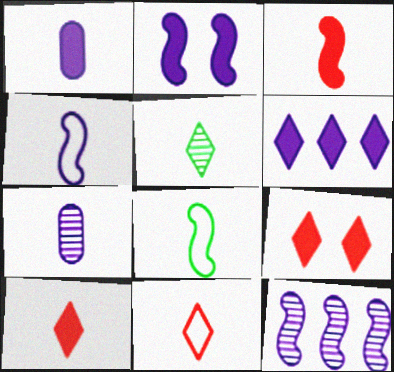[[1, 2, 6], 
[2, 4, 12], 
[7, 8, 10]]